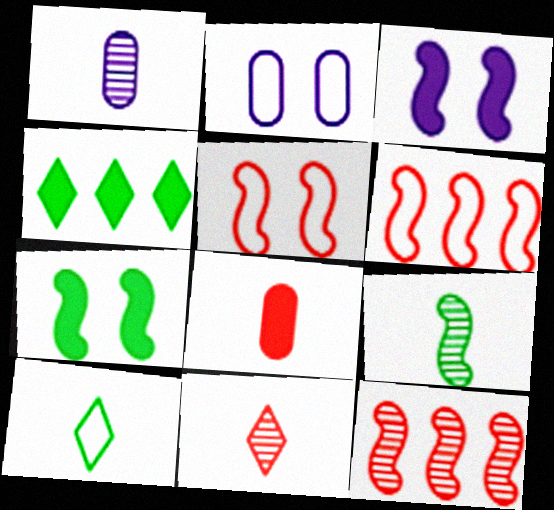[[1, 4, 5], 
[1, 9, 11], 
[2, 6, 10], 
[3, 4, 8], 
[3, 6, 9]]